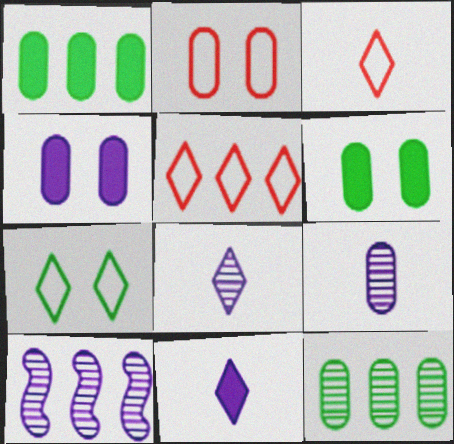[[1, 2, 9], 
[1, 5, 10], 
[3, 6, 10]]